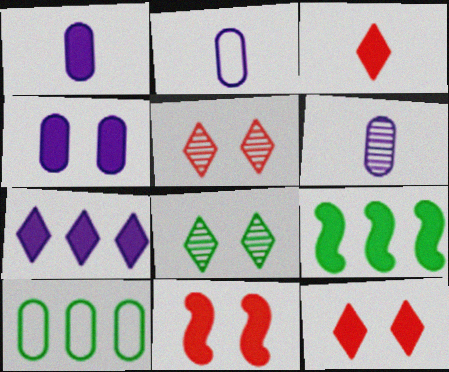[[1, 2, 6], 
[1, 9, 12], 
[2, 5, 9], 
[3, 4, 9]]